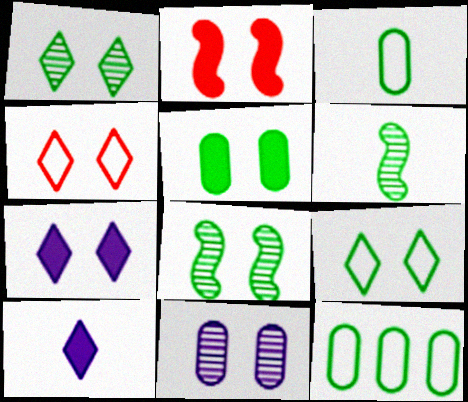[[1, 4, 7], 
[2, 5, 7], 
[2, 9, 11], 
[5, 8, 9]]